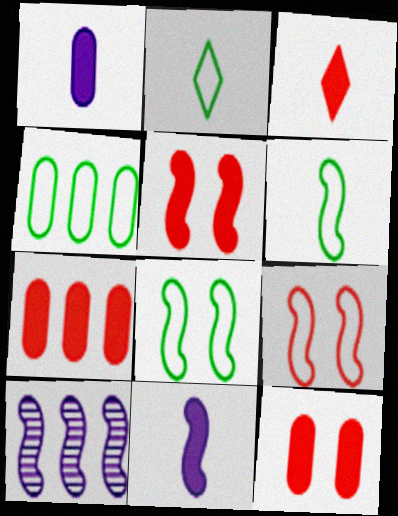[[2, 4, 8], 
[2, 10, 12], 
[3, 5, 7], 
[5, 6, 10]]